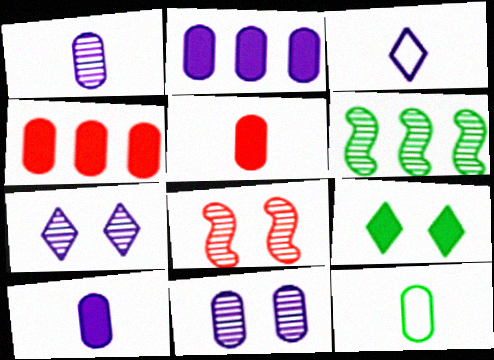[[1, 5, 12], 
[4, 11, 12], 
[6, 9, 12]]